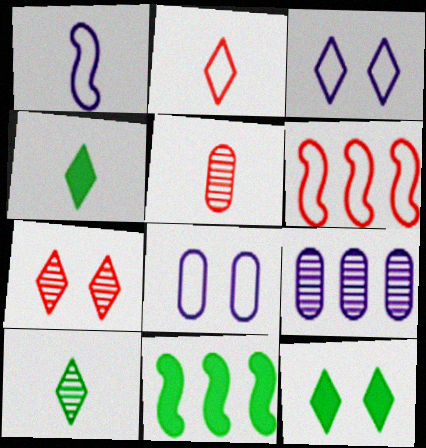[[1, 4, 5], 
[3, 5, 11], 
[3, 7, 12]]